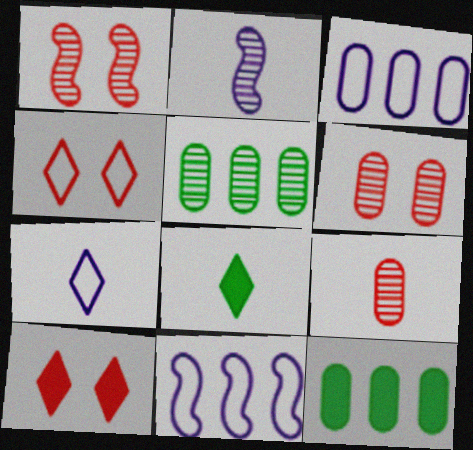[[1, 3, 8], 
[1, 7, 12], 
[2, 4, 12], 
[6, 8, 11]]